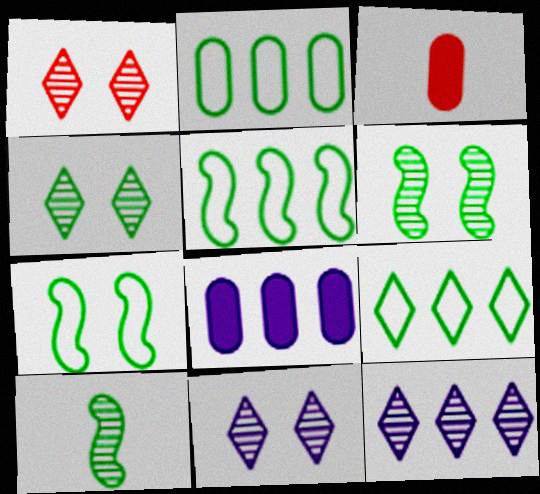[[1, 4, 11], 
[2, 5, 9], 
[3, 5, 11], 
[3, 7, 12]]